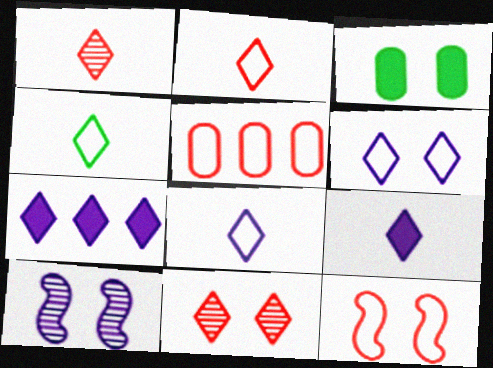[[1, 4, 9], 
[2, 4, 8], 
[2, 5, 12], 
[4, 7, 11]]